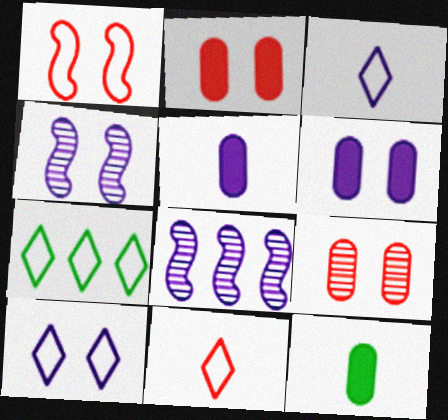[[3, 6, 8], 
[4, 6, 10], 
[5, 8, 10], 
[7, 10, 11]]